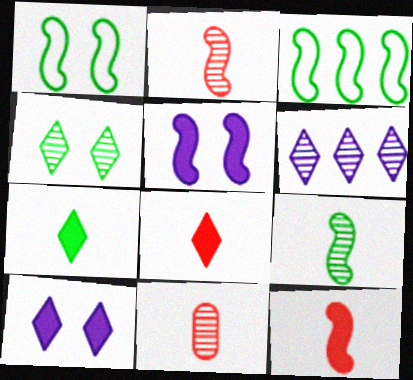[[2, 3, 5], 
[3, 10, 11]]